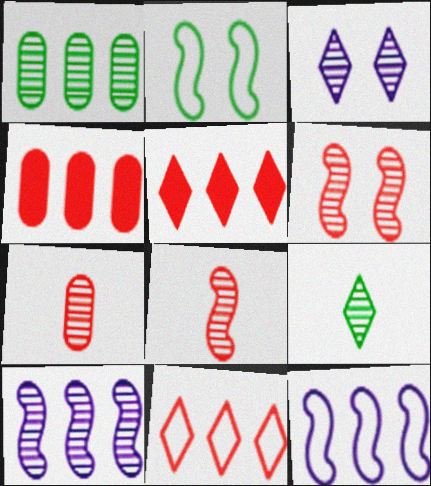[[1, 3, 8], 
[1, 5, 12]]